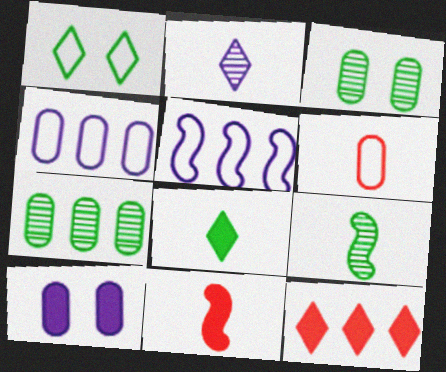[[1, 2, 12], 
[1, 5, 6], 
[2, 5, 10], 
[5, 7, 12], 
[6, 7, 10]]